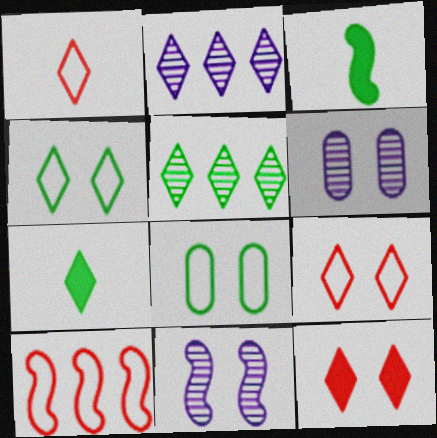[[2, 7, 9], 
[3, 5, 8], 
[3, 10, 11], 
[4, 5, 7], 
[6, 7, 10], 
[8, 11, 12]]